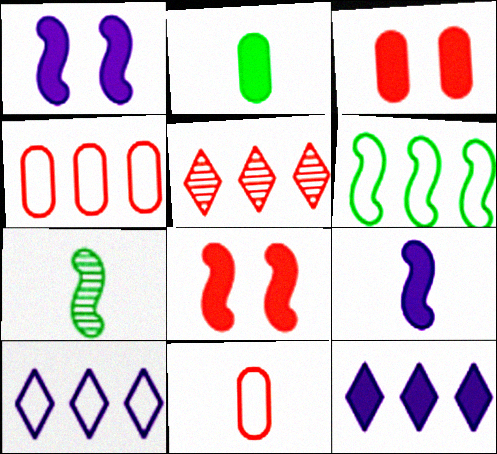[[2, 8, 12], 
[3, 7, 10], 
[4, 6, 10], 
[5, 8, 11]]